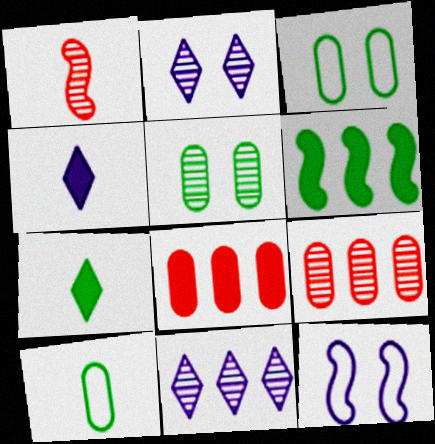[[1, 4, 10], 
[1, 5, 11], 
[1, 6, 12], 
[7, 9, 12]]